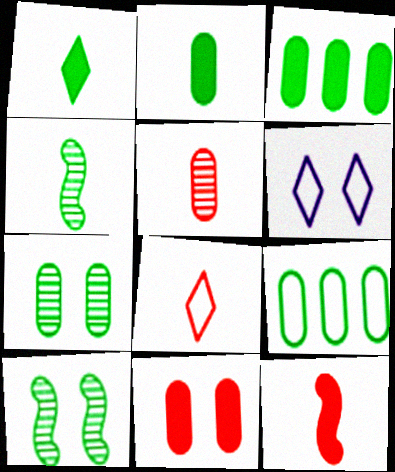[[1, 9, 10], 
[2, 7, 9], 
[5, 8, 12], 
[6, 10, 11]]